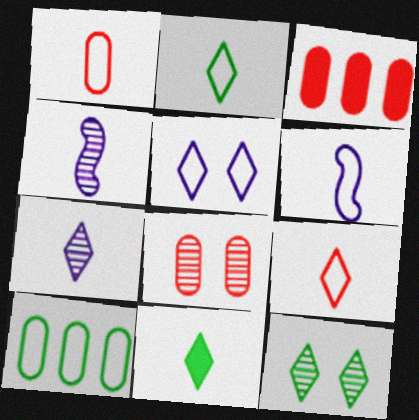[[1, 2, 6], 
[1, 3, 8], 
[1, 4, 11], 
[3, 6, 12], 
[7, 9, 11]]